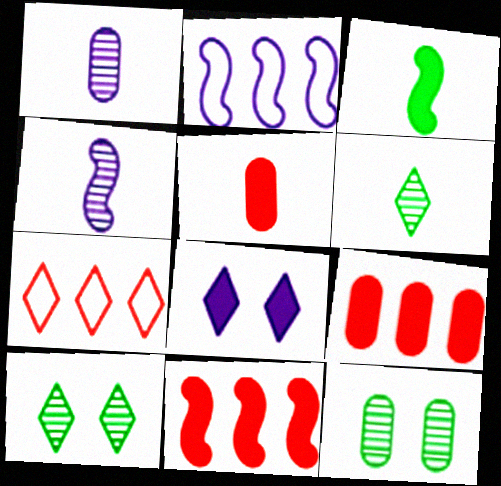[[1, 2, 8], 
[2, 5, 10], 
[3, 8, 9], 
[6, 7, 8]]